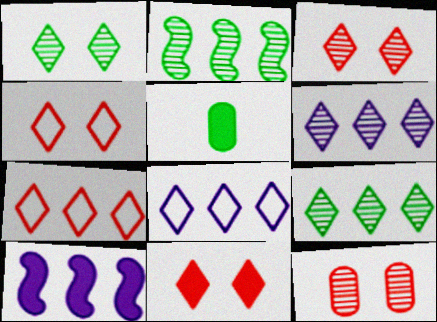[[3, 4, 11], 
[5, 10, 11]]